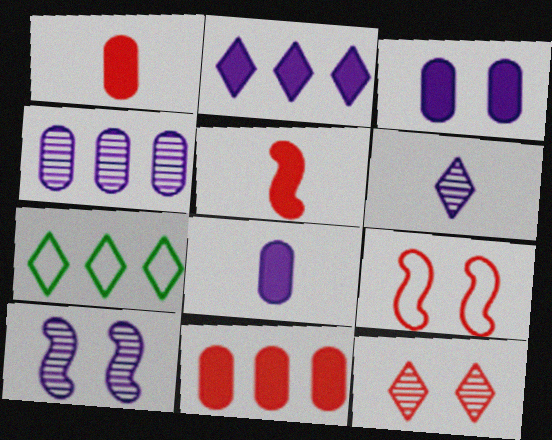[[1, 7, 10], 
[4, 6, 10]]